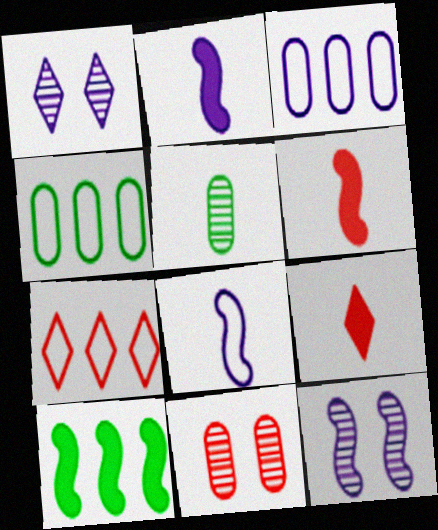[[1, 2, 3], 
[1, 4, 6], 
[4, 9, 12], 
[5, 8, 9], 
[6, 7, 11]]